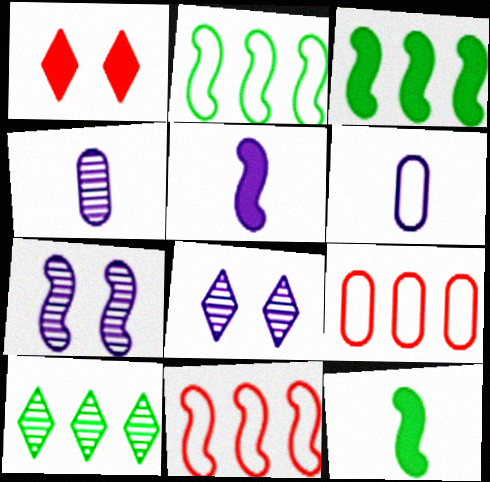[[1, 2, 4], 
[7, 11, 12], 
[8, 9, 12]]